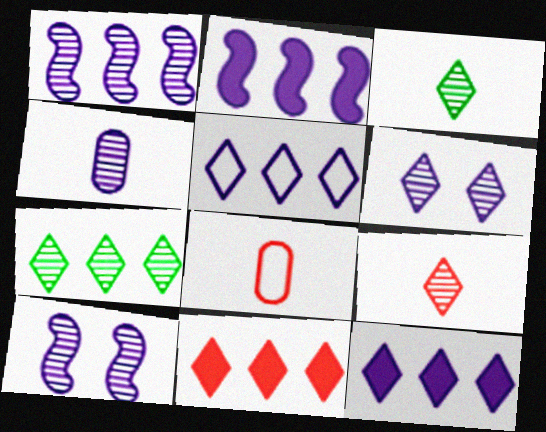[[1, 4, 6], 
[5, 7, 11], 
[6, 7, 9]]